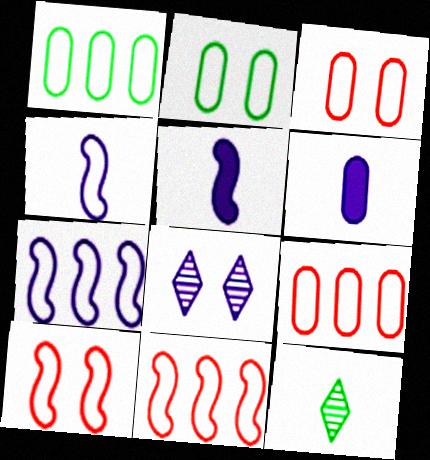[[6, 7, 8]]